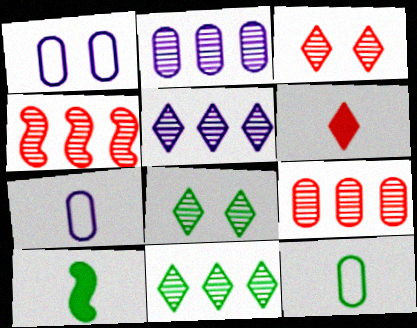[[2, 4, 11]]